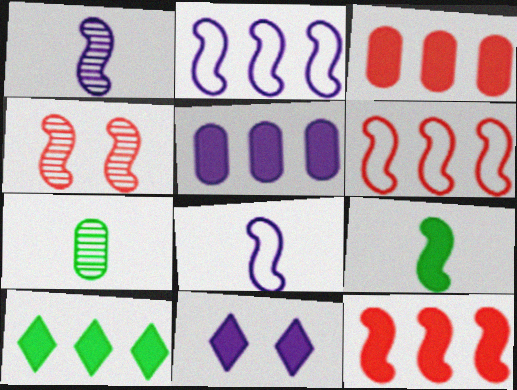[[2, 4, 9], 
[3, 9, 11], 
[5, 10, 12], 
[6, 7, 11]]